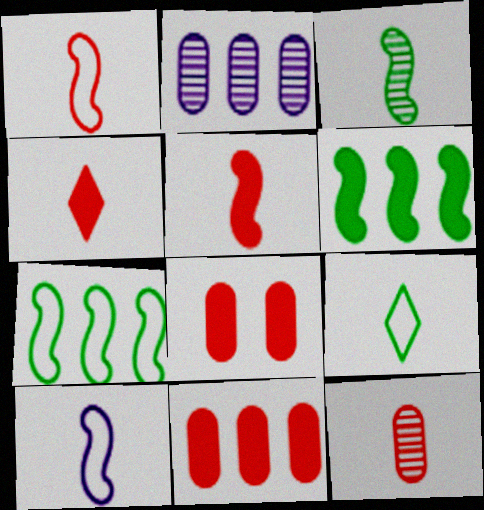[[1, 4, 12], 
[3, 5, 10]]